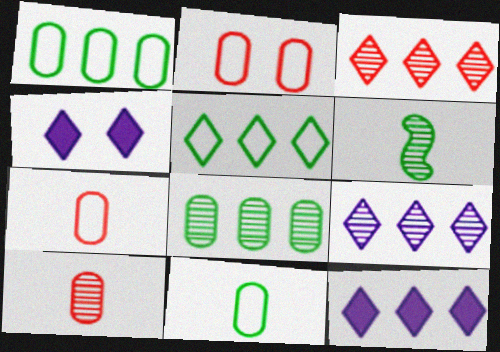[[2, 6, 12], 
[3, 5, 12]]